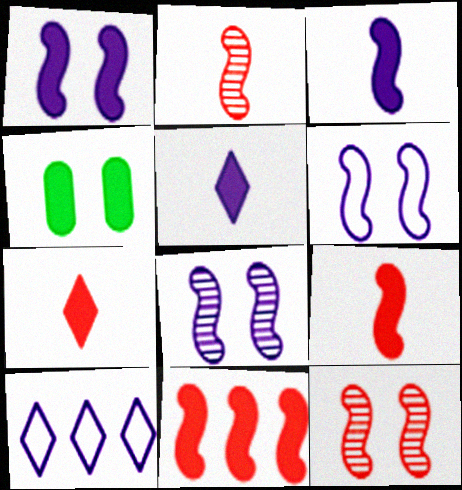[[1, 6, 8], 
[2, 4, 10], 
[4, 5, 11]]